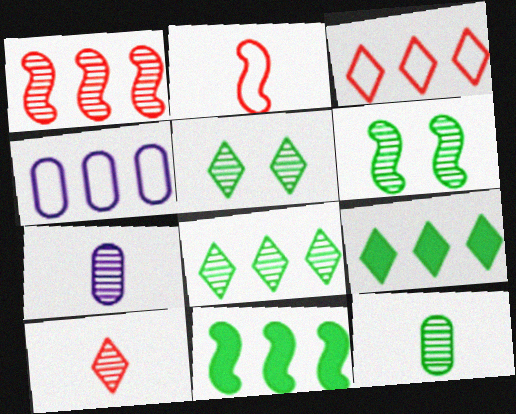[[1, 4, 9], 
[1, 5, 7], 
[6, 8, 12]]